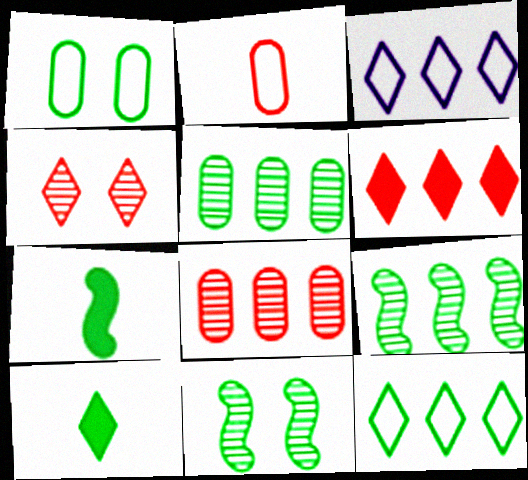[[1, 9, 10], 
[3, 4, 10]]